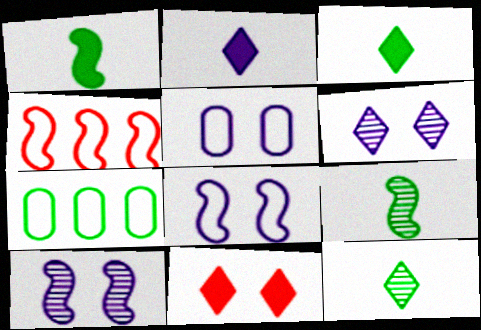[[1, 4, 10]]